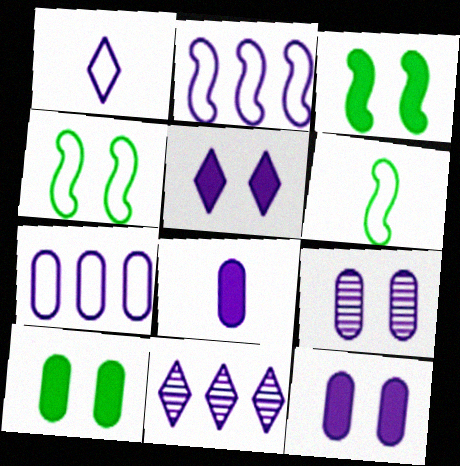[[1, 5, 11], 
[7, 8, 9]]